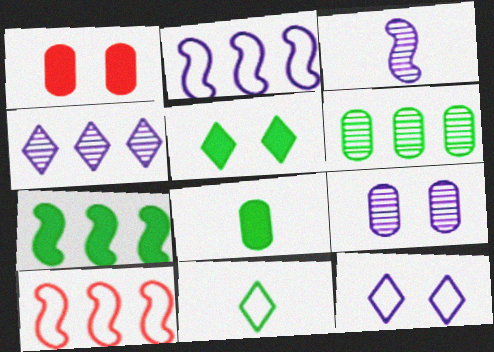[[3, 4, 9], 
[5, 7, 8]]